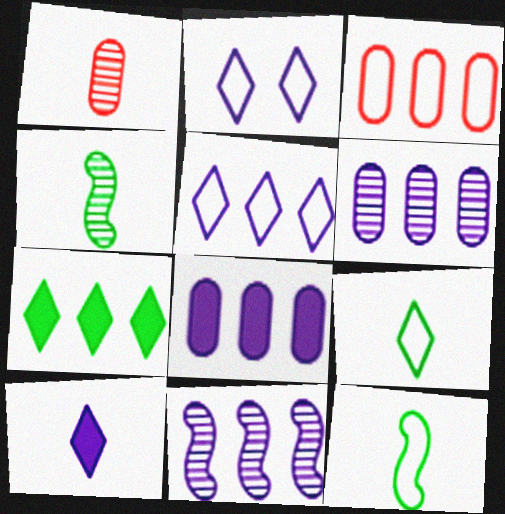[[1, 10, 12], 
[2, 3, 12], 
[3, 7, 11], 
[5, 8, 11]]